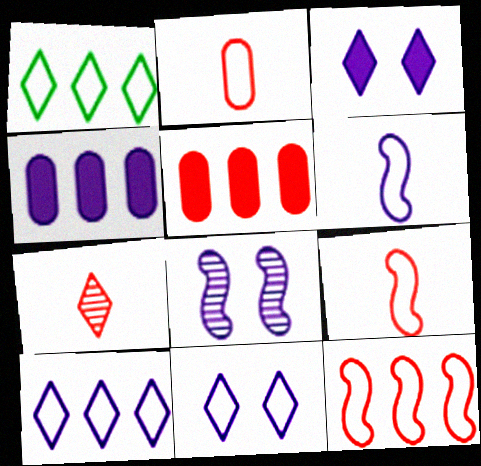[[1, 3, 7]]